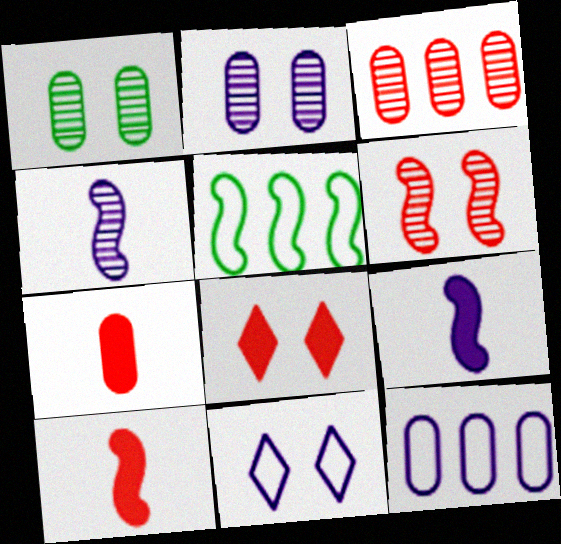[[1, 7, 12], 
[5, 6, 9]]